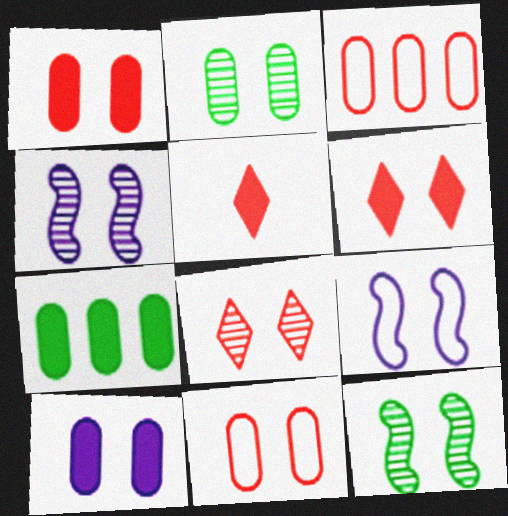[[2, 4, 8], 
[2, 6, 9], 
[2, 10, 11]]